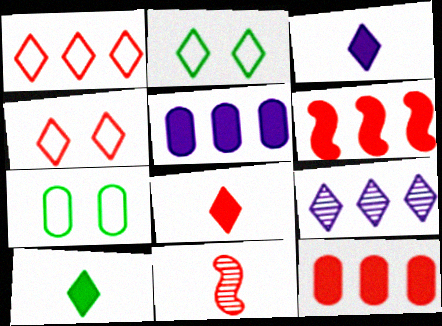[[2, 5, 11], 
[2, 8, 9], 
[3, 8, 10], 
[4, 9, 10], 
[4, 11, 12]]